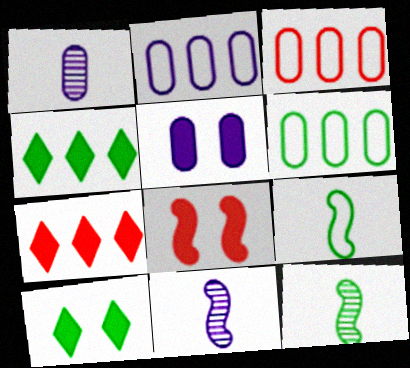[[1, 2, 5], 
[2, 3, 6], 
[3, 10, 11], 
[5, 8, 10], 
[6, 10, 12]]